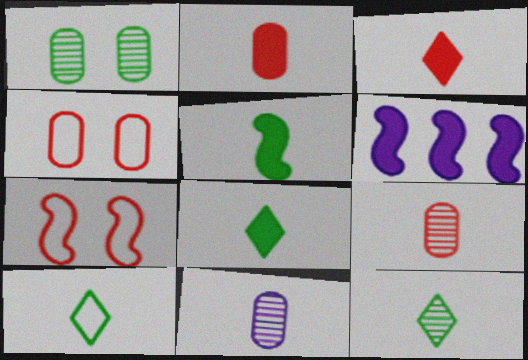[[4, 6, 12], 
[8, 10, 12]]